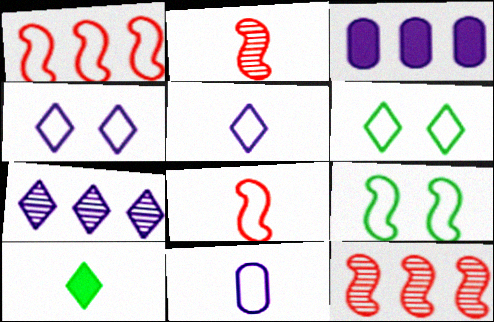[[1, 6, 11], 
[2, 3, 6], 
[2, 10, 11]]